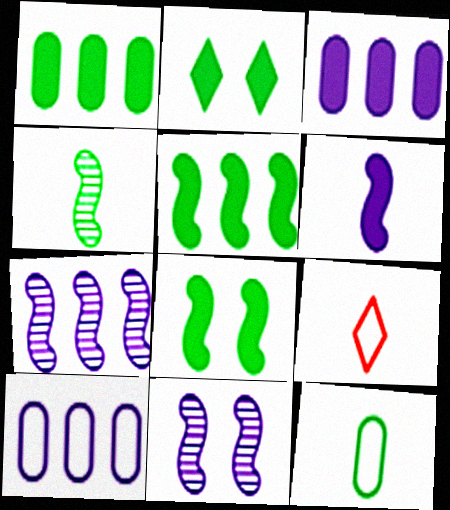[[1, 9, 11]]